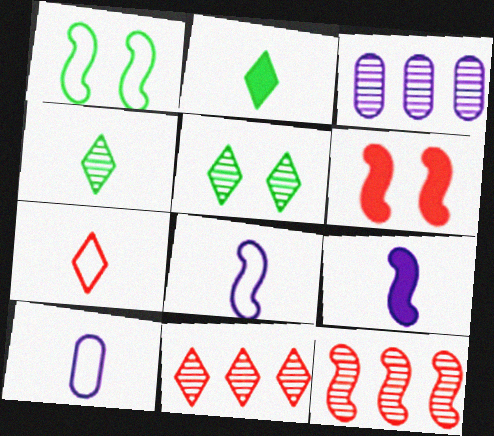[[1, 9, 12]]